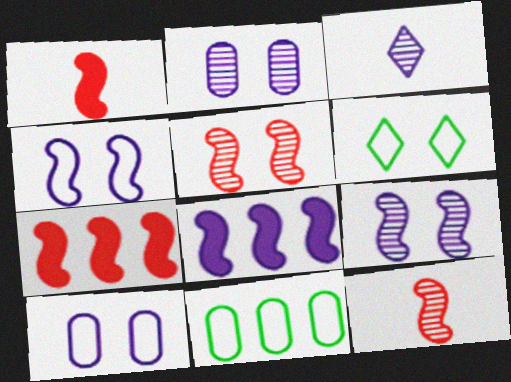[[3, 8, 10]]